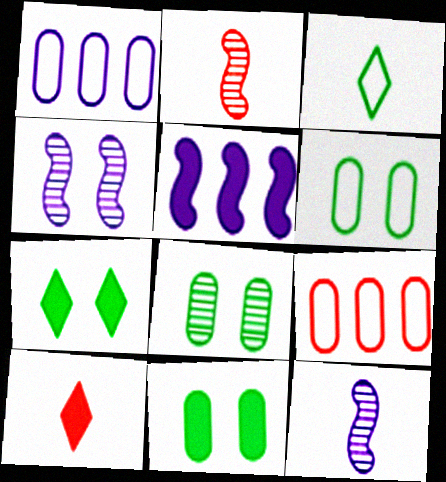[[1, 2, 7], 
[5, 10, 11], 
[6, 8, 11], 
[7, 9, 12]]